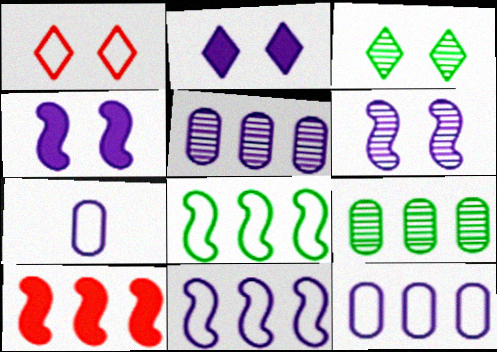[[1, 2, 3], 
[1, 7, 8], 
[3, 7, 10]]